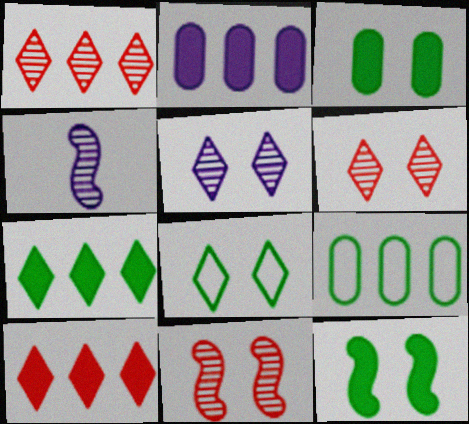[]